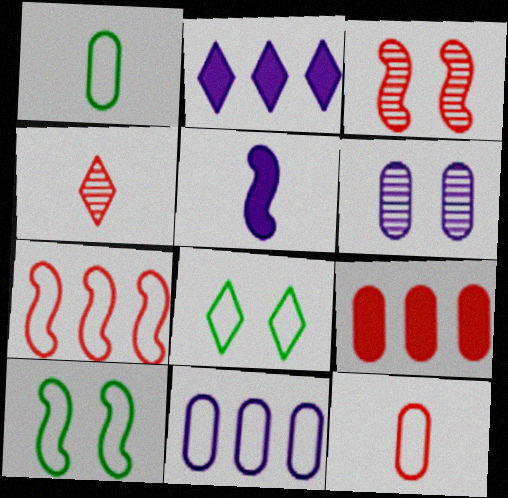[[1, 2, 3], 
[1, 4, 5], 
[1, 6, 9], 
[2, 4, 8]]